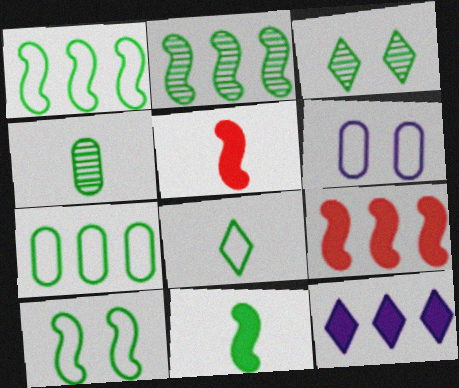[[2, 3, 4], 
[2, 10, 11], 
[3, 7, 11], 
[4, 8, 11], 
[7, 8, 10]]